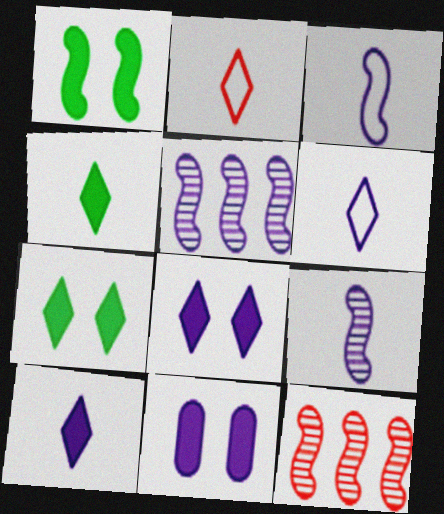[[1, 3, 12], 
[5, 6, 11]]